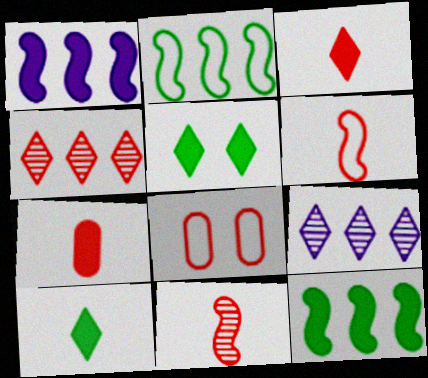[[1, 5, 7]]